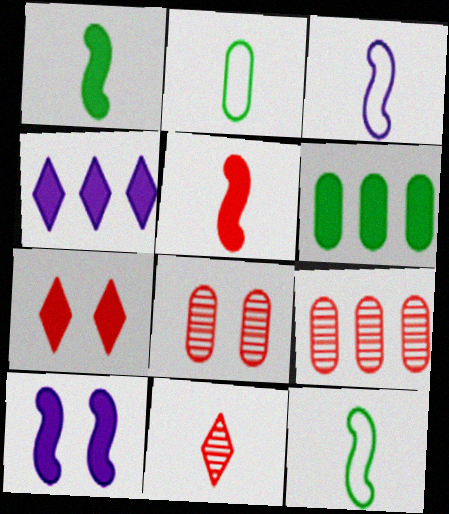[[4, 8, 12]]